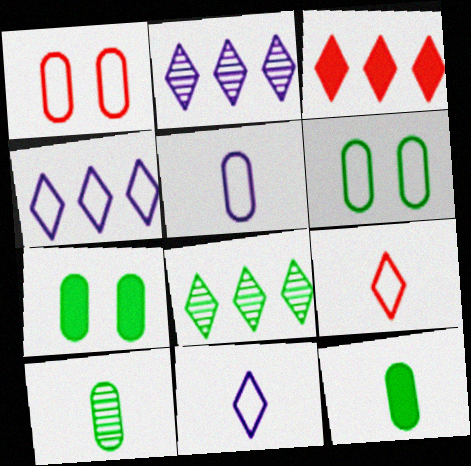[[3, 4, 8]]